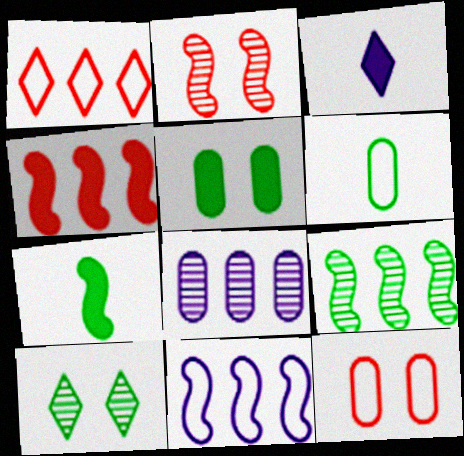[[1, 3, 10], 
[2, 7, 11], 
[3, 4, 5], 
[3, 9, 12], 
[4, 9, 11]]